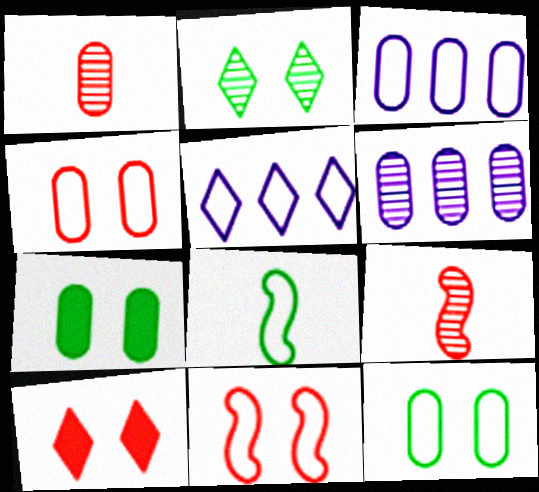[[1, 3, 7], 
[2, 6, 9], 
[4, 5, 8], 
[5, 7, 9], 
[6, 8, 10]]